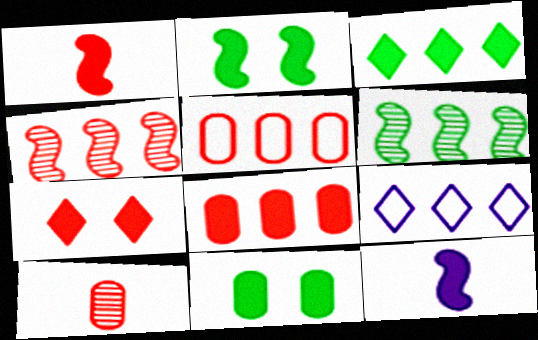[[1, 7, 8], 
[2, 9, 10], 
[6, 8, 9]]